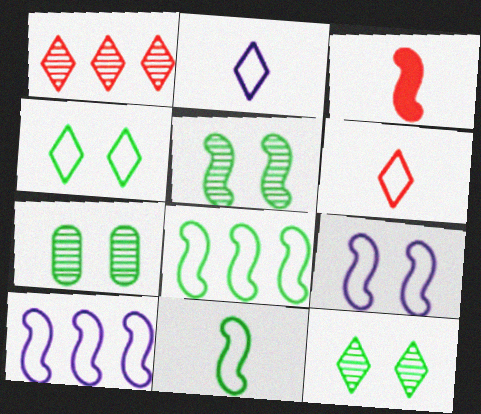[[3, 5, 10], 
[5, 7, 12]]